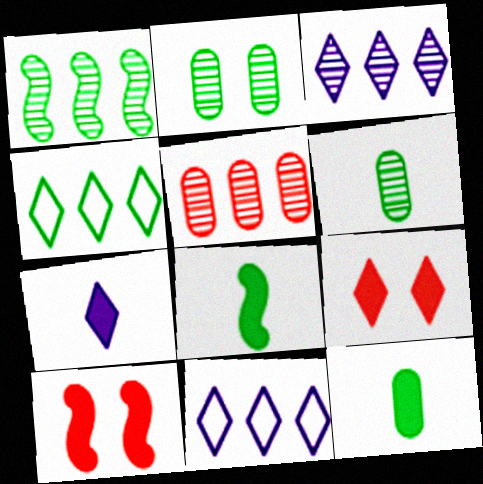[[1, 3, 5], 
[2, 4, 8], 
[6, 10, 11]]